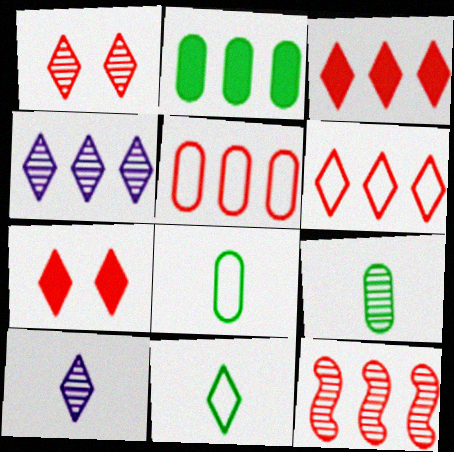[[3, 5, 12], 
[4, 7, 11]]